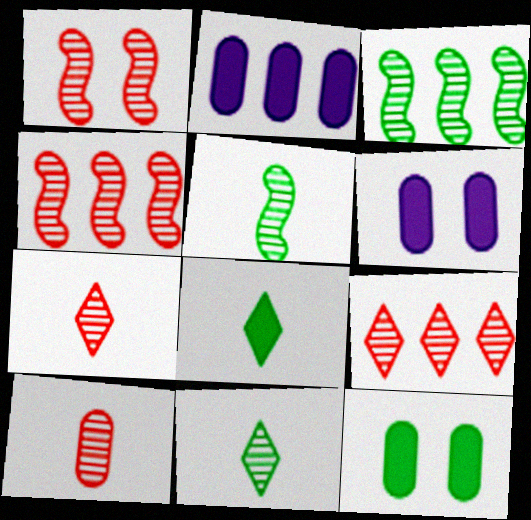[[1, 9, 10]]